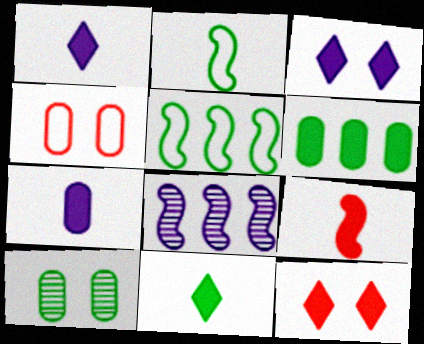[[3, 6, 9], 
[4, 8, 11], 
[5, 10, 11], 
[7, 9, 11]]